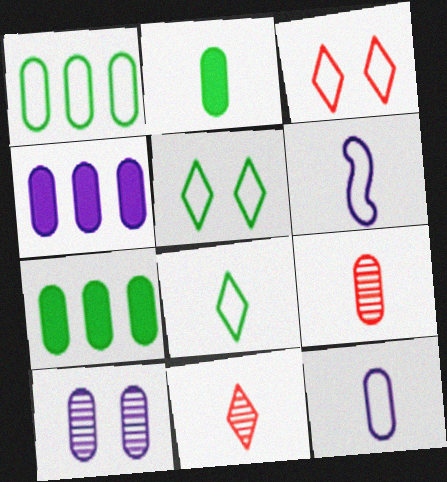[[1, 3, 6], 
[2, 6, 11], 
[2, 9, 12], 
[4, 10, 12]]